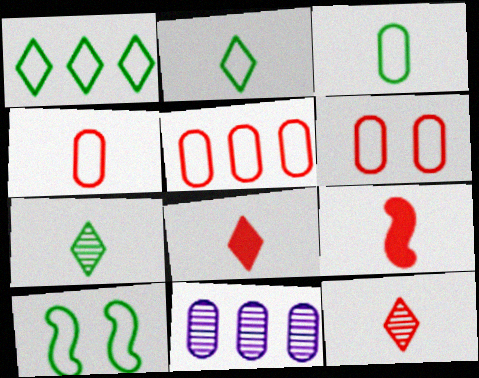[[1, 3, 10], 
[4, 5, 6], 
[4, 9, 12], 
[8, 10, 11]]